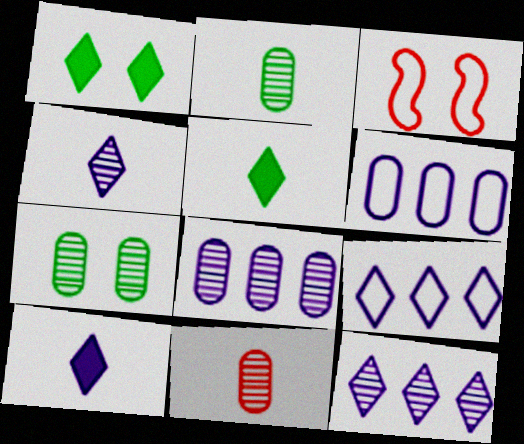[[3, 5, 8], 
[7, 8, 11]]